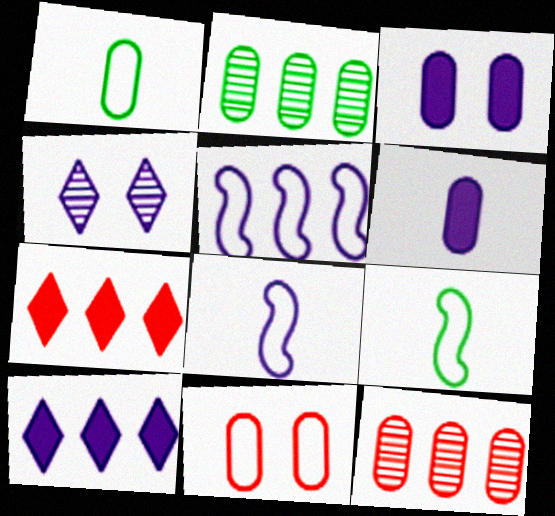[[1, 3, 12], 
[2, 5, 7], 
[2, 6, 11], 
[4, 5, 6]]